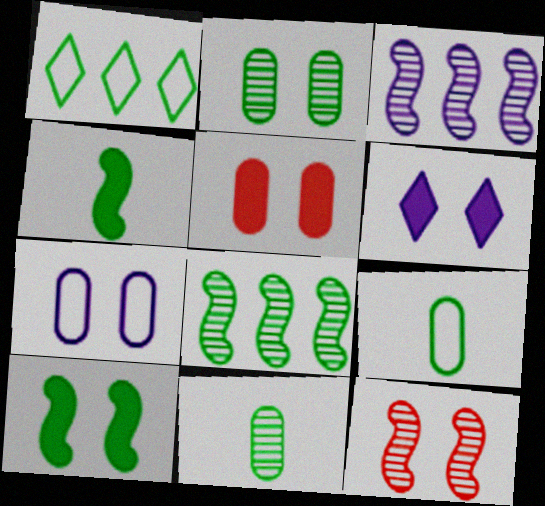[[1, 2, 4], 
[1, 10, 11], 
[2, 5, 7], 
[5, 6, 10]]